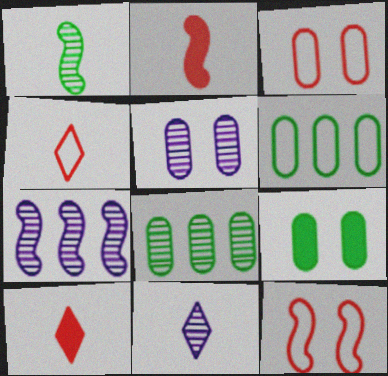[[3, 5, 9], 
[4, 7, 9], 
[5, 7, 11]]